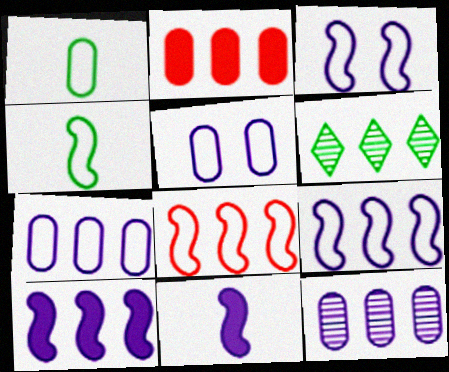[[2, 6, 9], 
[3, 4, 8]]